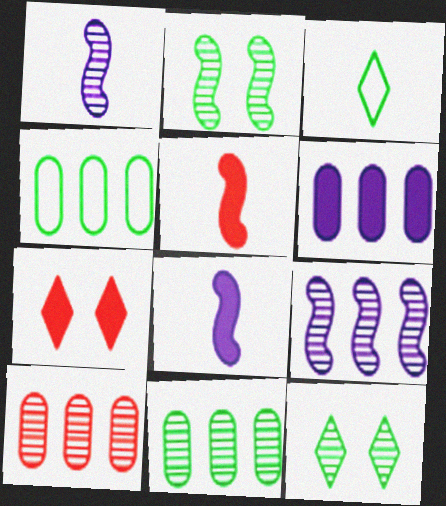[[1, 4, 7], 
[1, 10, 12], 
[4, 6, 10]]